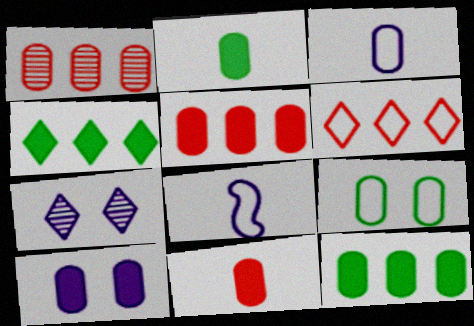[[2, 5, 10], 
[6, 8, 9], 
[10, 11, 12]]